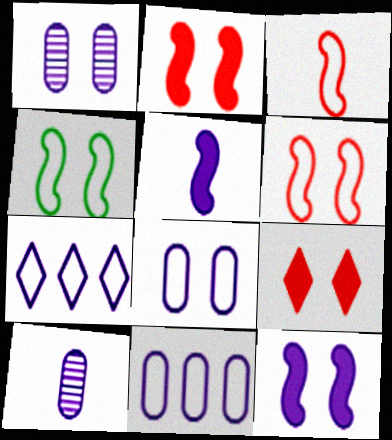[[1, 4, 9], 
[1, 5, 7], 
[7, 10, 12]]